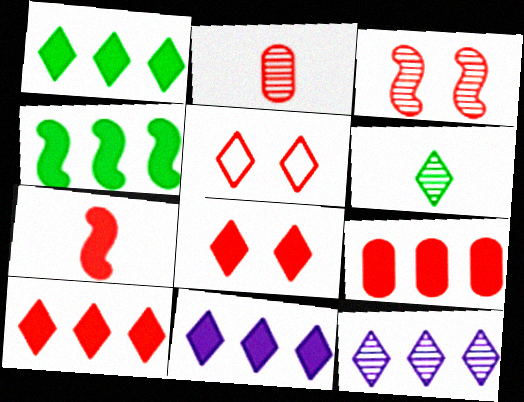[[1, 10, 11], 
[4, 9, 11], 
[5, 6, 11], 
[7, 8, 9]]